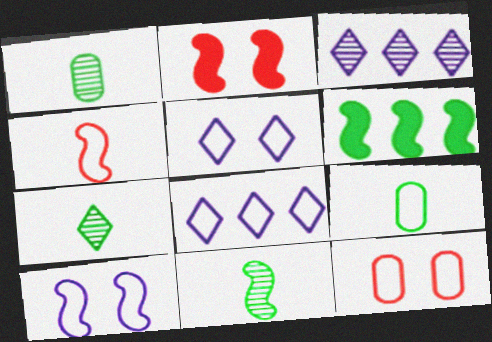[[1, 2, 8], 
[1, 7, 11], 
[2, 3, 9]]